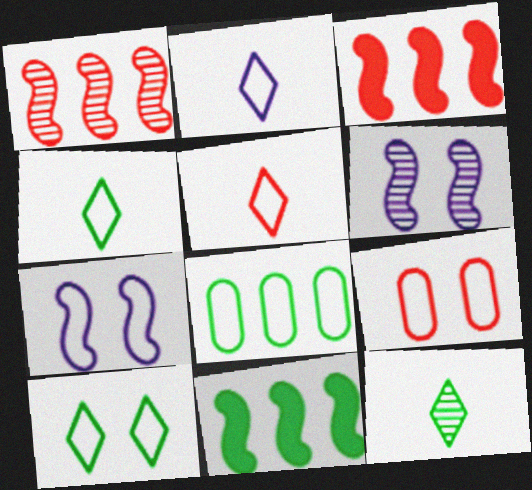[[2, 4, 5], 
[5, 7, 8], 
[7, 9, 10]]